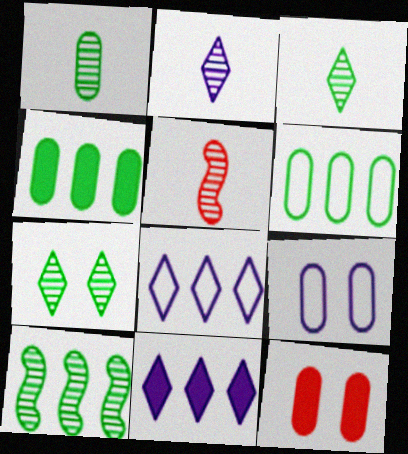[[1, 2, 5], 
[1, 7, 10]]